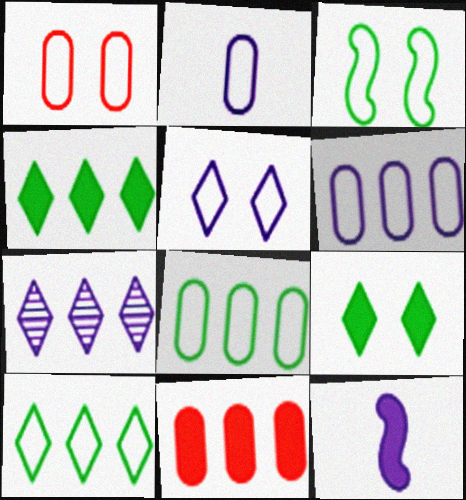[[1, 2, 8], 
[1, 3, 5], 
[9, 11, 12]]